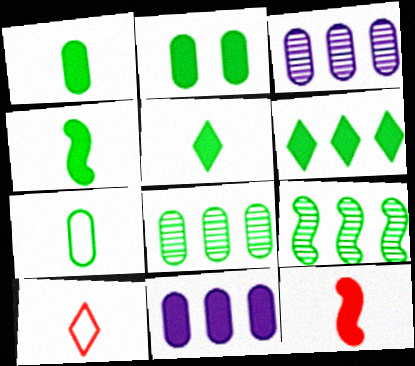[[1, 4, 5], 
[2, 4, 6], 
[2, 7, 8]]